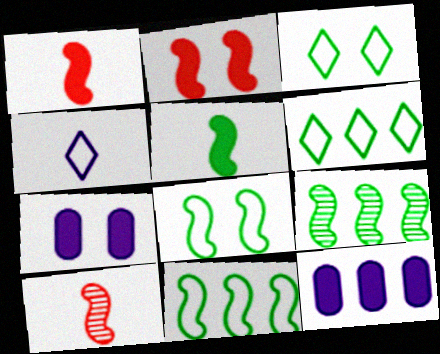[[3, 10, 12], 
[5, 8, 9], 
[6, 7, 10]]